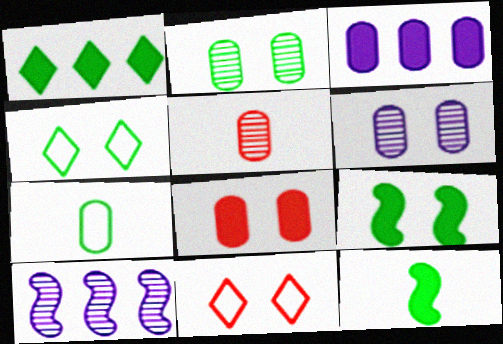[[2, 4, 9], 
[6, 9, 11]]